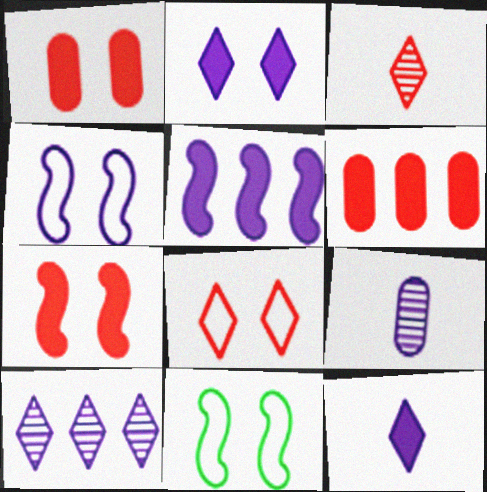[]